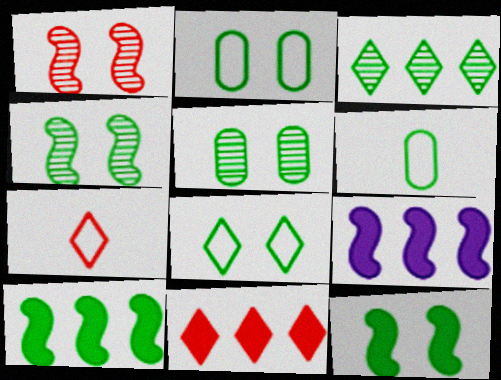[[3, 6, 12], 
[5, 7, 9], 
[5, 8, 12]]